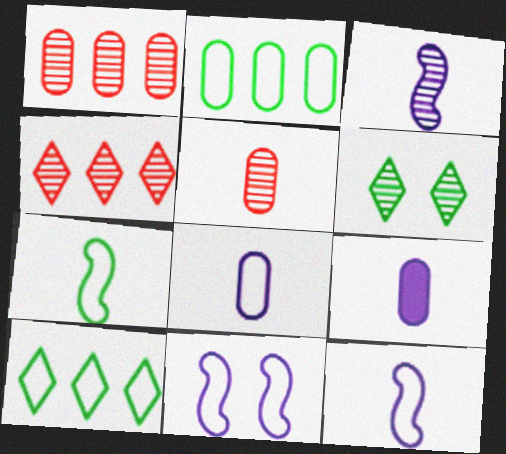[[1, 3, 6]]